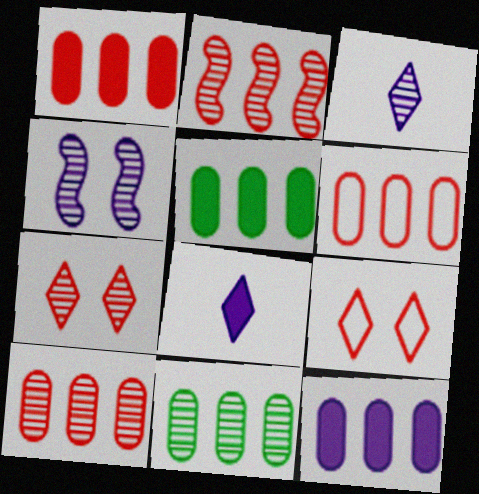[[1, 5, 12], 
[1, 6, 10], 
[6, 11, 12]]